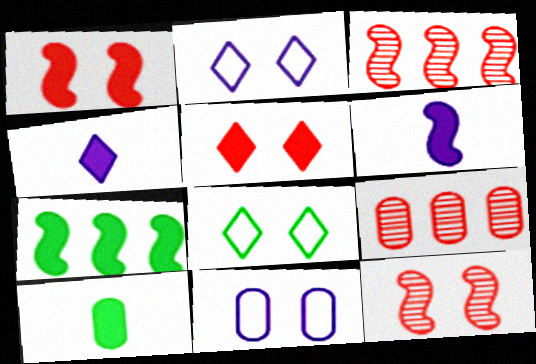[[1, 6, 7], 
[2, 3, 10], 
[6, 8, 9], 
[9, 10, 11]]